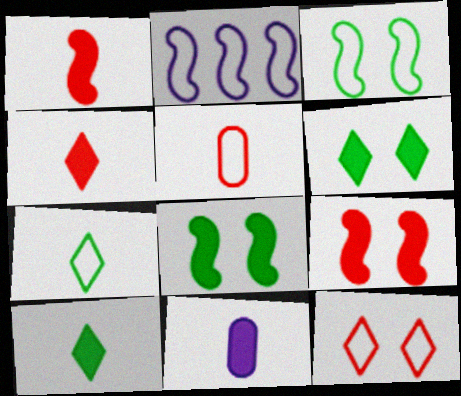[[1, 10, 11]]